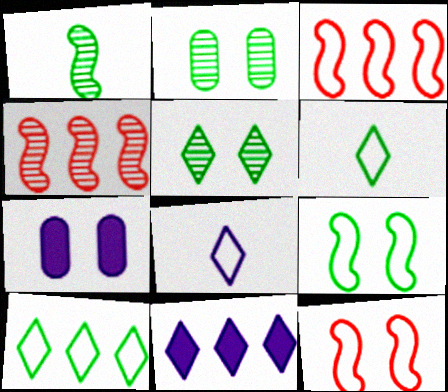[[4, 6, 7], 
[5, 7, 12]]